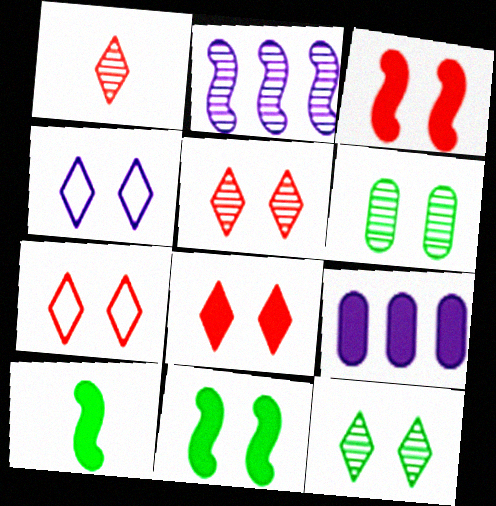[[1, 2, 6], 
[3, 4, 6], 
[4, 8, 12], 
[5, 7, 8], 
[8, 9, 10]]